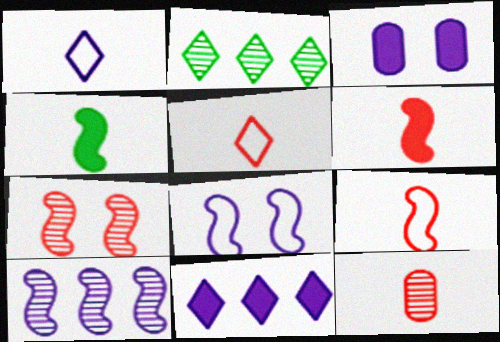[[1, 3, 10], 
[1, 4, 12], 
[2, 3, 9], 
[5, 6, 12]]